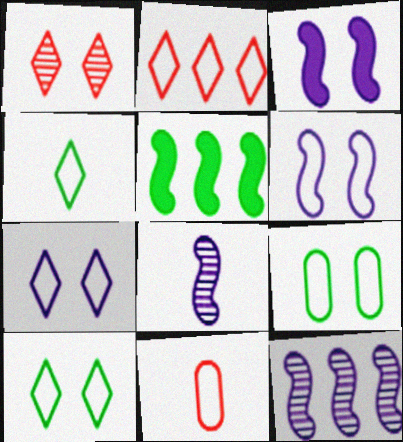[[1, 3, 9], 
[2, 4, 7]]